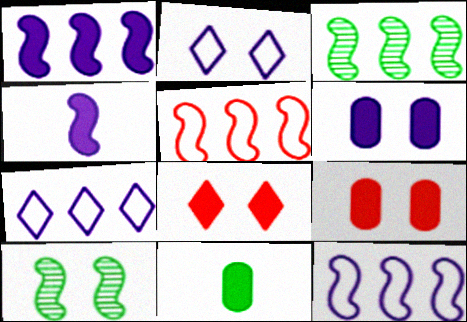[[1, 3, 5], 
[1, 8, 11], 
[2, 9, 10], 
[4, 5, 10]]